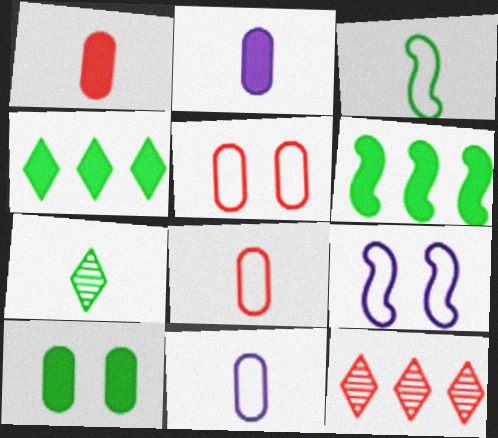[]